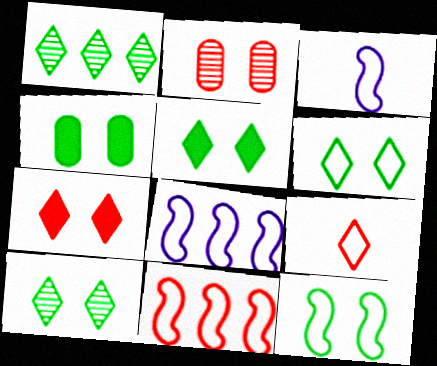[[3, 11, 12], 
[4, 10, 12], 
[5, 6, 10]]